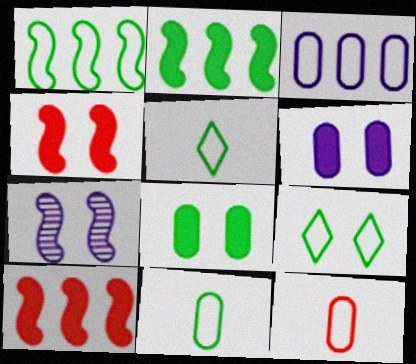[[1, 9, 11]]